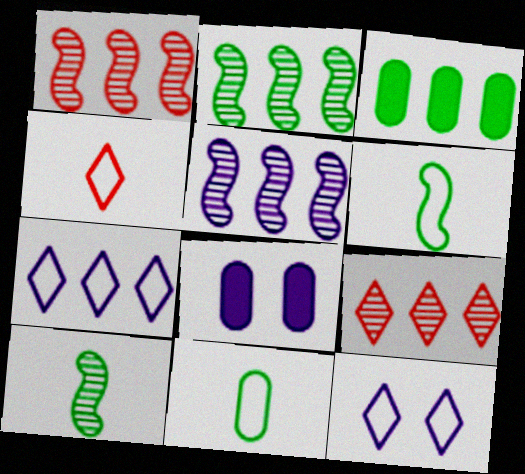[[1, 2, 5], 
[1, 3, 7], 
[2, 4, 8], 
[6, 8, 9]]